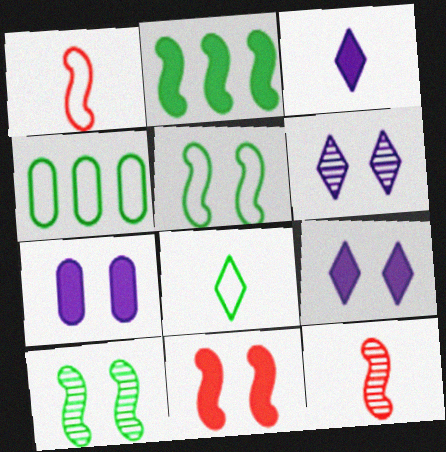[[4, 5, 8], 
[4, 9, 12]]